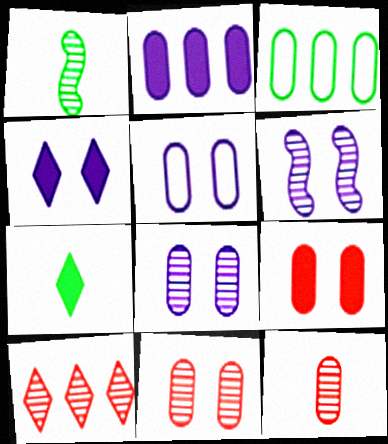[[1, 8, 10], 
[4, 5, 6]]